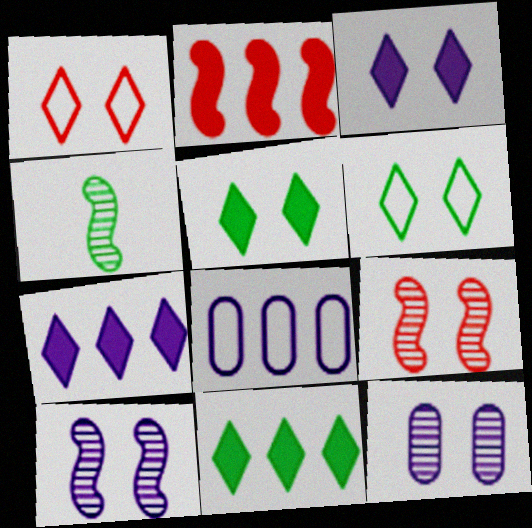[]